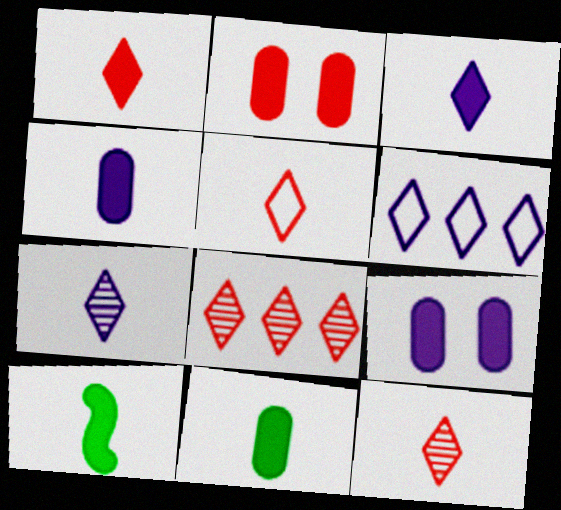[[1, 4, 10], 
[1, 5, 12]]